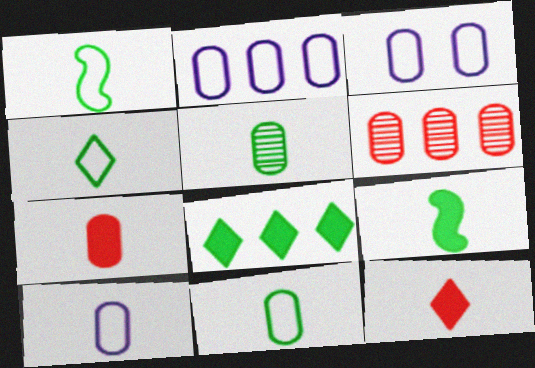[[1, 4, 11], 
[2, 3, 10], 
[4, 5, 9], 
[5, 7, 10]]